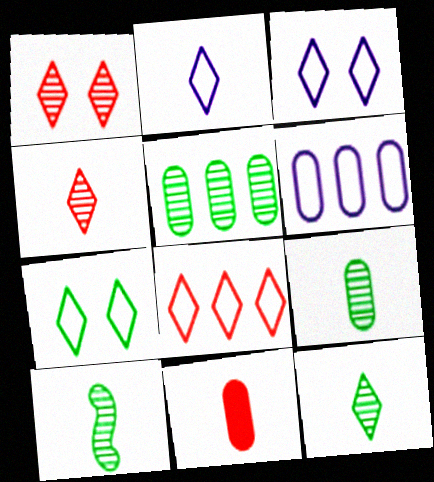[[2, 7, 8], 
[2, 10, 11], 
[9, 10, 12]]